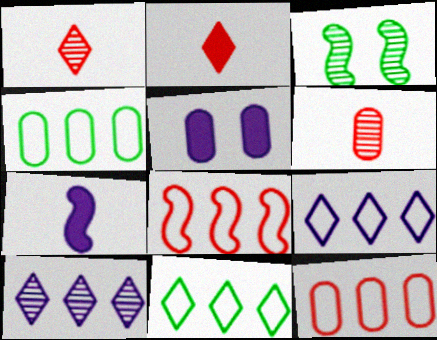[[3, 6, 10], 
[3, 7, 8], 
[4, 5, 6], 
[4, 8, 9]]